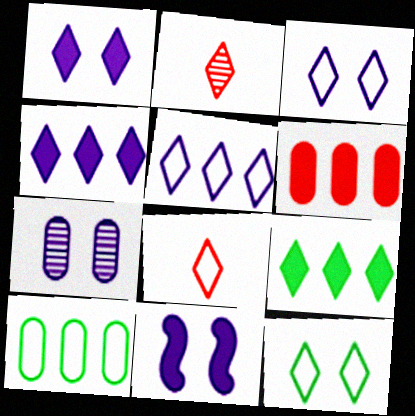[[2, 3, 9], 
[2, 4, 12], 
[2, 10, 11], 
[3, 7, 11], 
[5, 8, 12]]